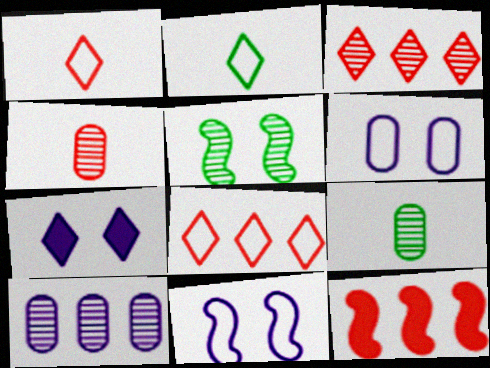[[2, 3, 7]]